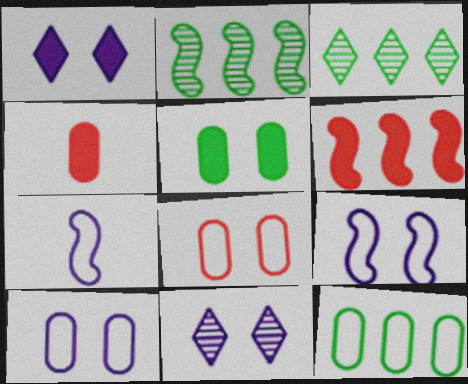[[3, 4, 9]]